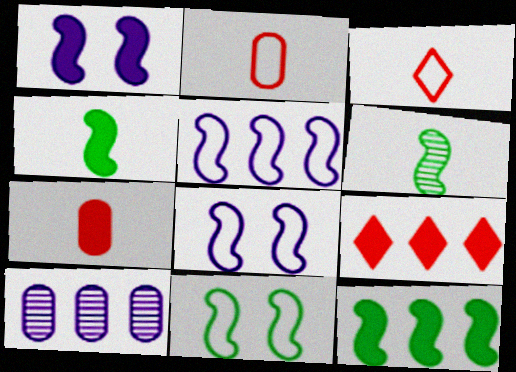[[6, 11, 12]]